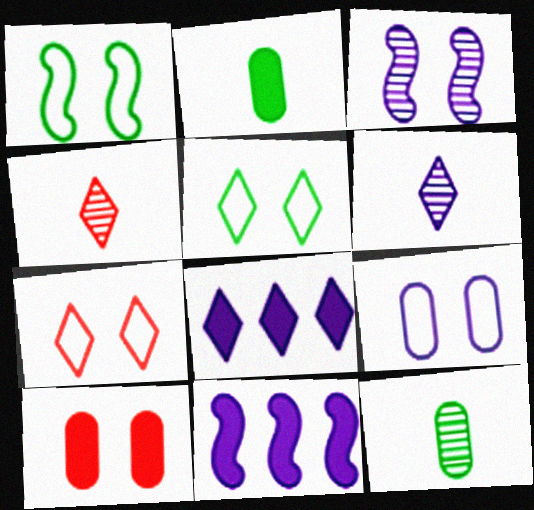[[1, 7, 9], 
[3, 5, 10], 
[4, 5, 8], 
[6, 9, 11], 
[7, 11, 12]]